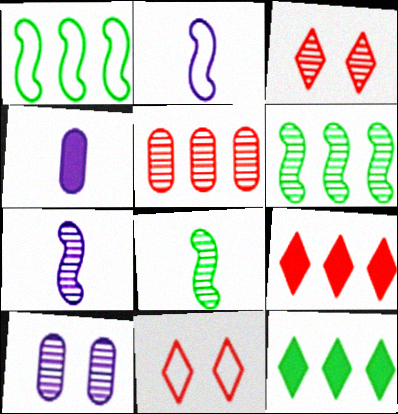[[1, 3, 4], 
[4, 6, 11]]